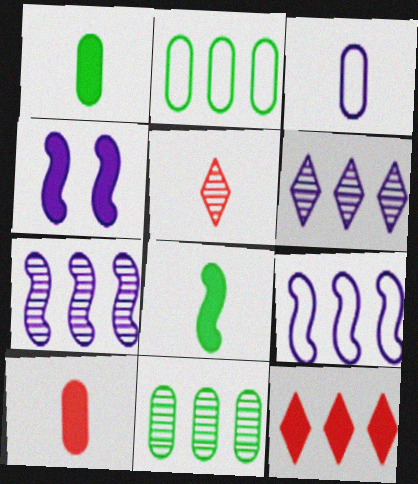[[1, 4, 12], 
[2, 4, 5], 
[2, 7, 12], 
[3, 4, 6], 
[3, 5, 8], 
[9, 11, 12]]